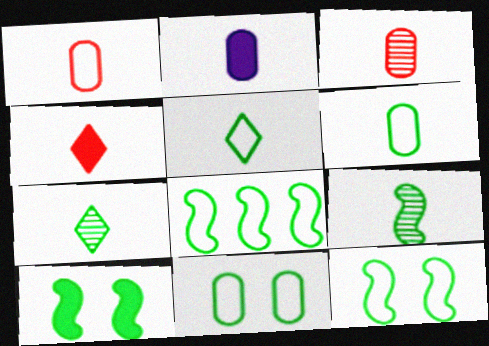[[2, 3, 6], 
[5, 8, 11], 
[8, 9, 10]]